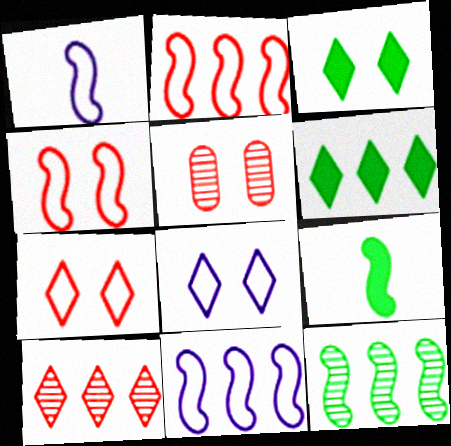[[1, 5, 6]]